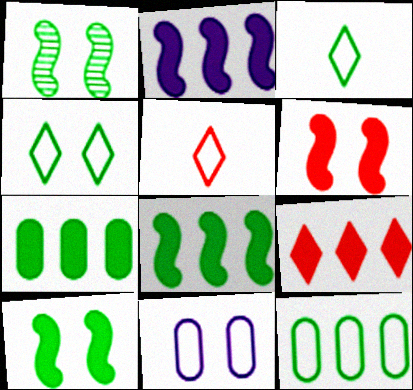[[1, 3, 7], 
[2, 7, 9]]